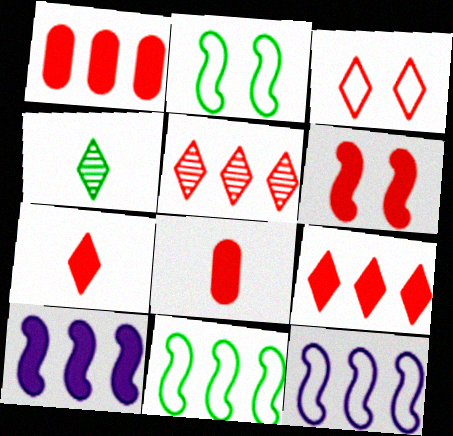[[1, 6, 7], 
[3, 5, 7], 
[6, 8, 9]]